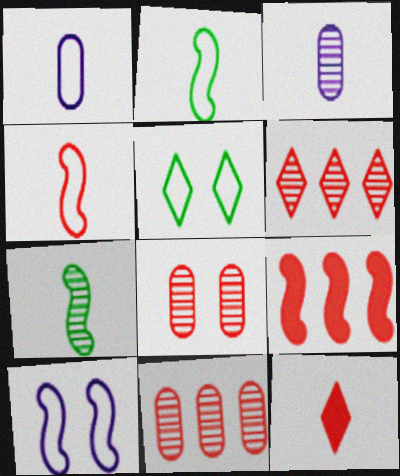[[1, 7, 12], 
[2, 3, 12], 
[3, 5, 9], 
[7, 9, 10]]